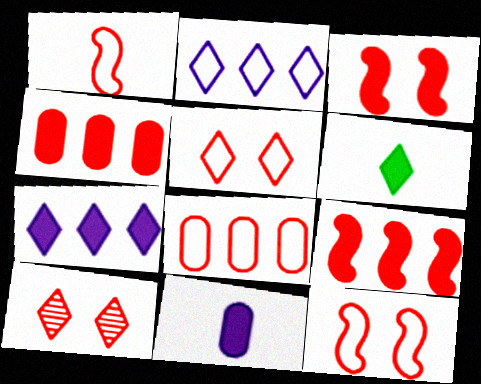[[1, 4, 10], 
[1, 5, 8], 
[2, 6, 10]]